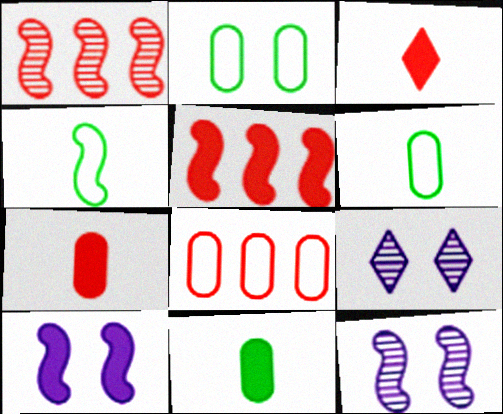[[1, 4, 10], 
[4, 5, 12], 
[5, 6, 9]]